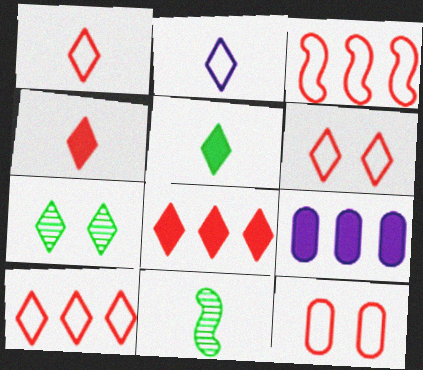[[1, 3, 12], 
[1, 6, 10], 
[2, 7, 8], 
[6, 9, 11]]